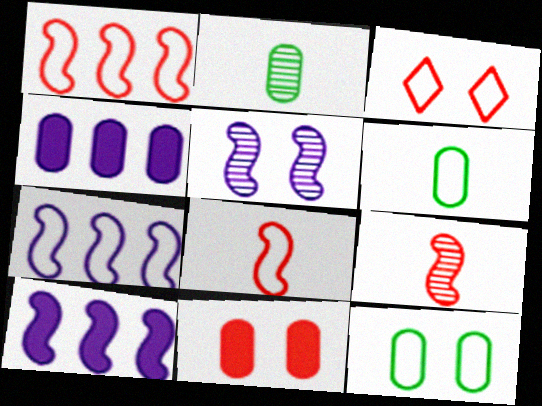[[2, 3, 10], 
[3, 6, 7]]